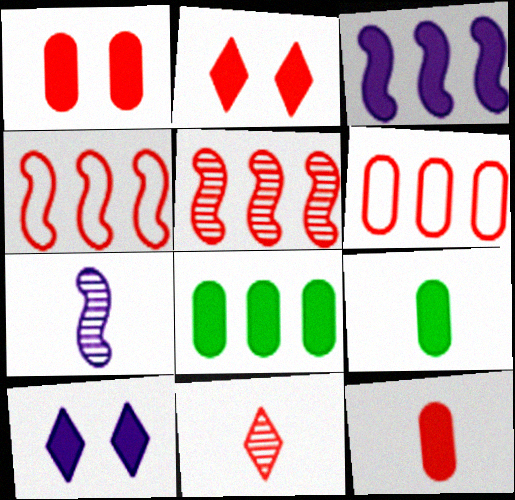[[1, 4, 11], 
[2, 3, 9]]